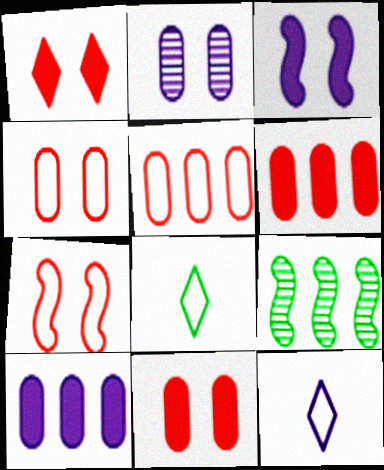[[9, 11, 12]]